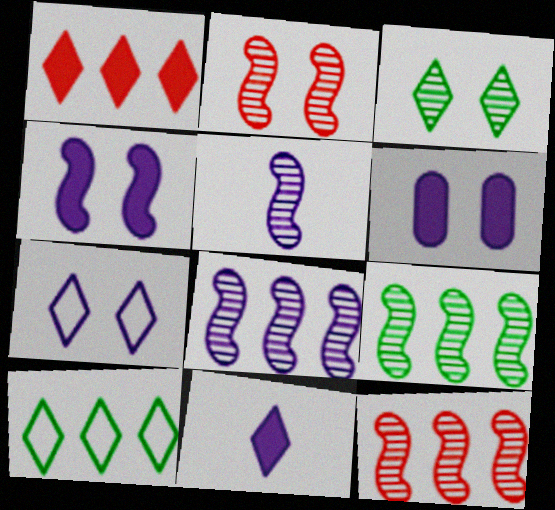[[2, 5, 9], 
[8, 9, 12]]